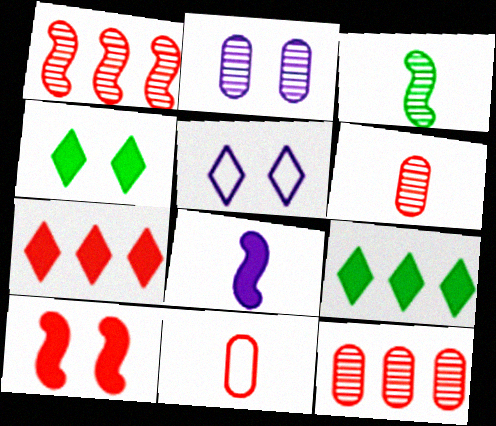[]